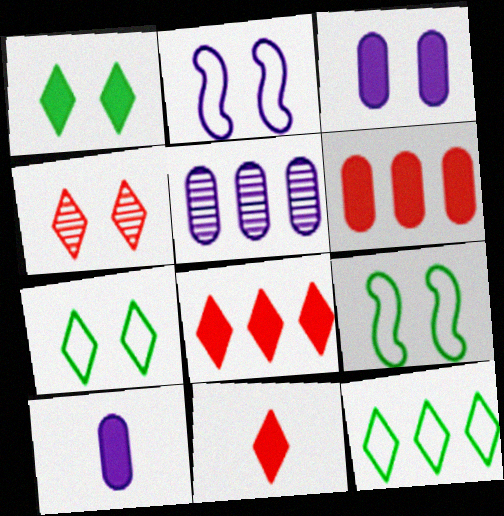[[3, 4, 9], 
[5, 9, 11]]